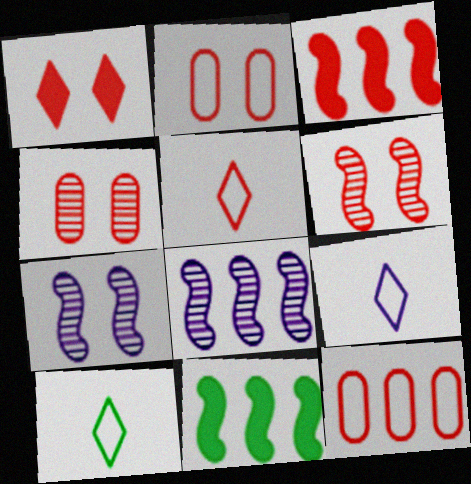[[1, 2, 6], 
[3, 4, 5], 
[4, 9, 11], 
[5, 9, 10]]